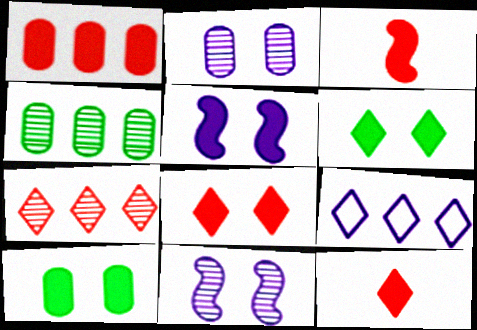[[1, 3, 8], 
[5, 8, 10]]